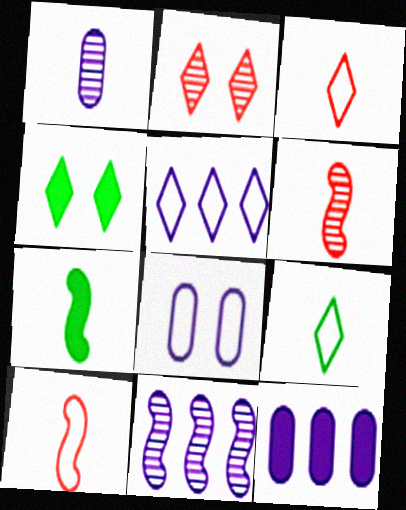[[1, 3, 7], 
[1, 8, 12], 
[5, 11, 12]]